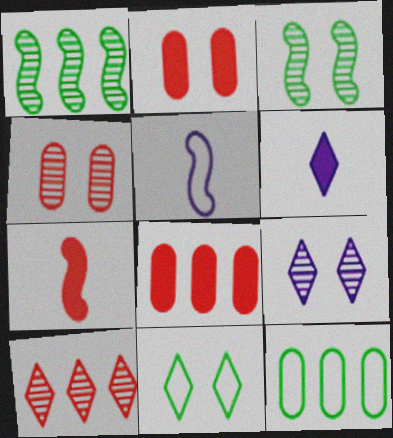[[3, 4, 9], 
[6, 10, 11], 
[7, 9, 12]]